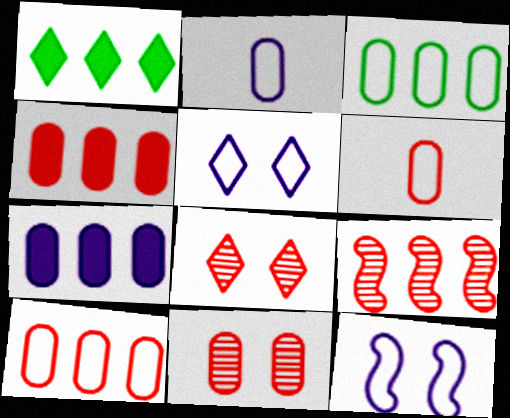[[4, 6, 11]]